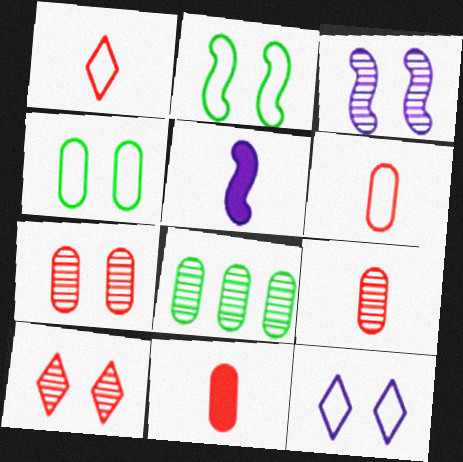[[6, 9, 11]]